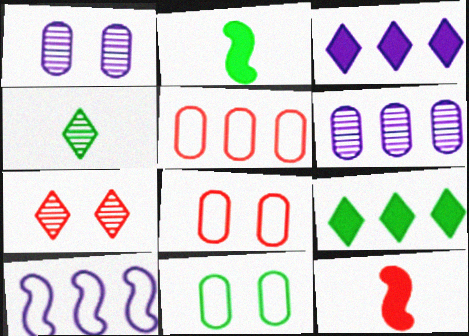[[3, 6, 10], 
[5, 7, 12]]